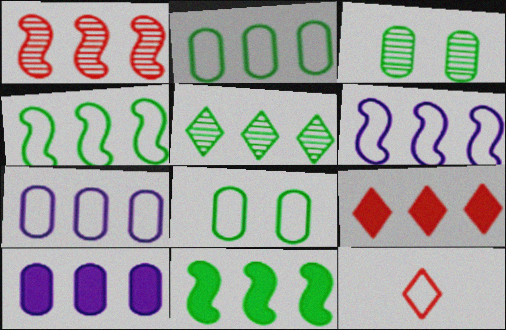[[1, 6, 11], 
[2, 5, 11], 
[6, 8, 12], 
[9, 10, 11]]